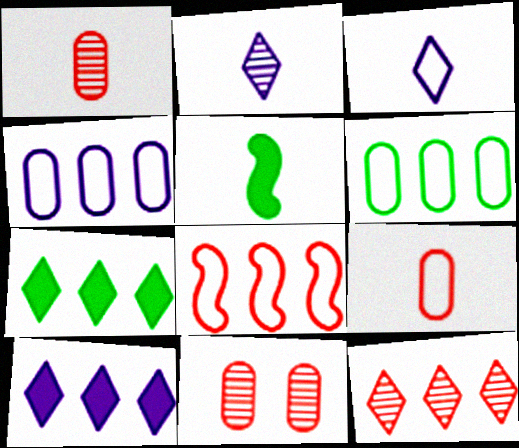[[1, 3, 5], 
[2, 5, 9]]